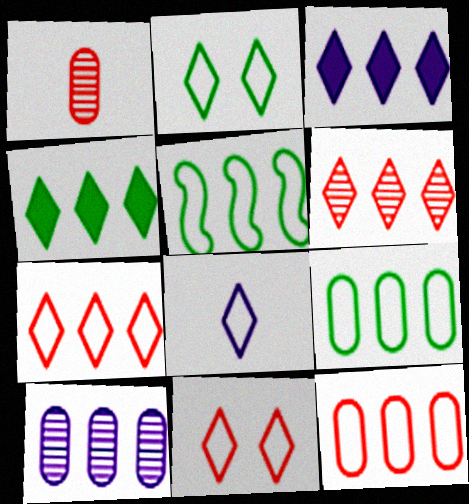[[2, 7, 8]]